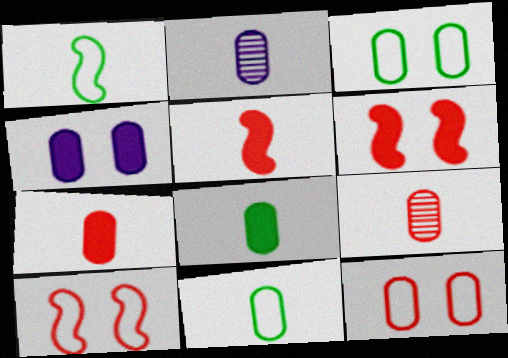[[2, 7, 11]]